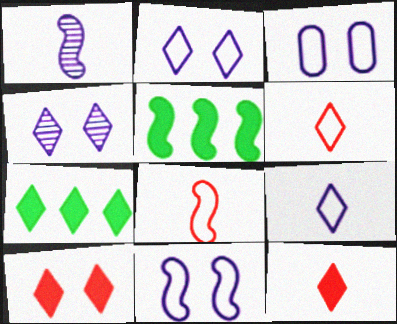[[2, 3, 11], 
[4, 6, 7]]